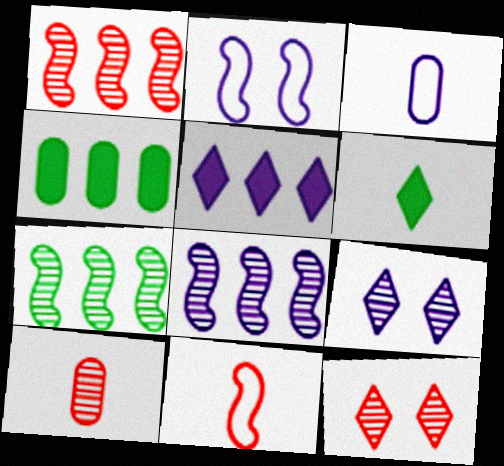[[1, 7, 8], 
[1, 10, 12], 
[4, 9, 11], 
[7, 9, 10]]